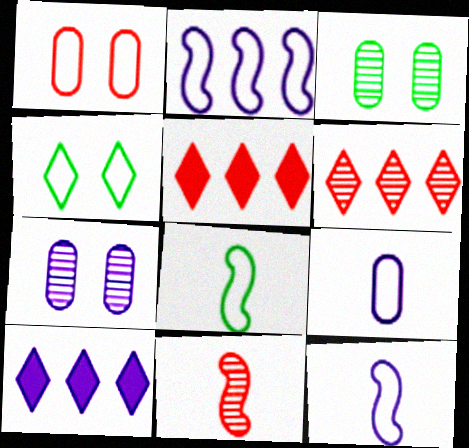[[1, 5, 11], 
[3, 5, 12], 
[5, 7, 8], 
[7, 10, 12]]